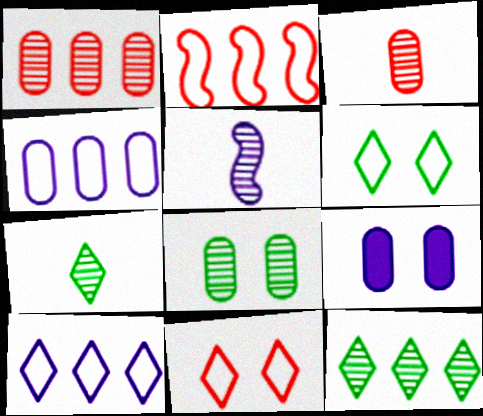[[2, 7, 9], 
[3, 5, 7], 
[5, 9, 10]]